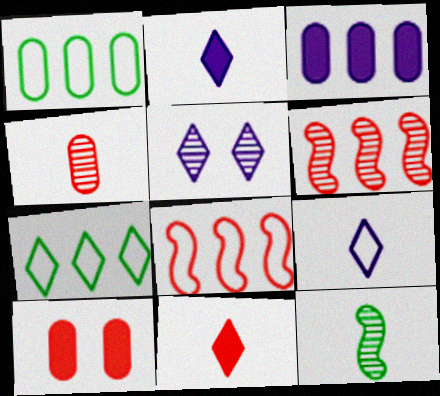[[3, 6, 7], 
[5, 7, 11]]